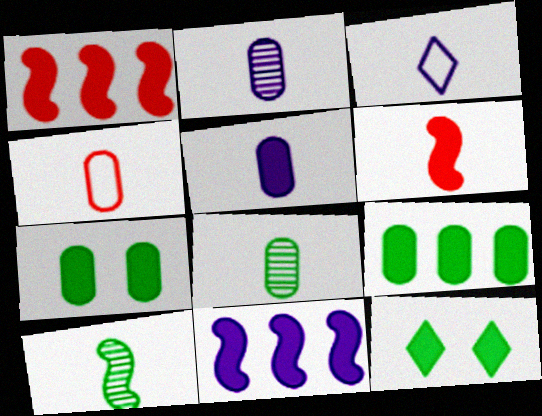[[1, 5, 12], 
[3, 6, 8], 
[4, 5, 8]]